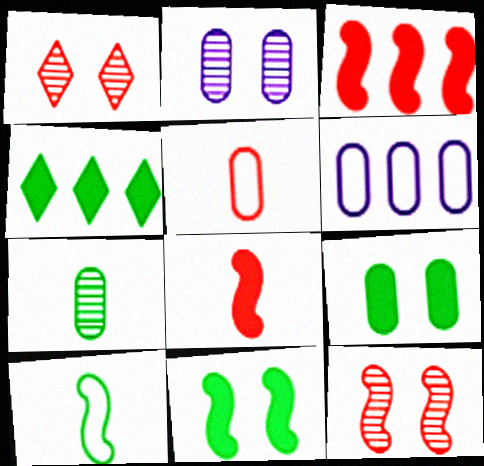[[1, 3, 5]]